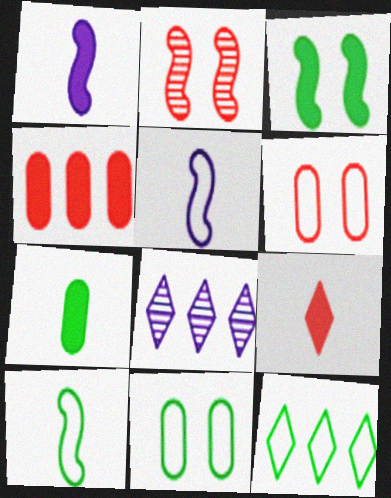[[1, 7, 9], 
[5, 6, 12], 
[10, 11, 12]]